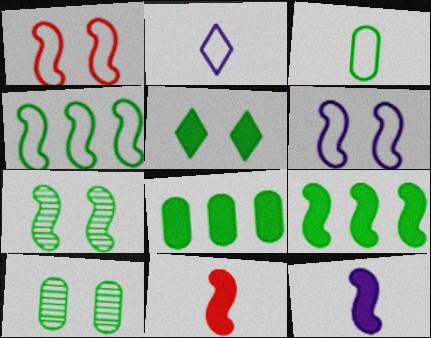[[3, 8, 10]]